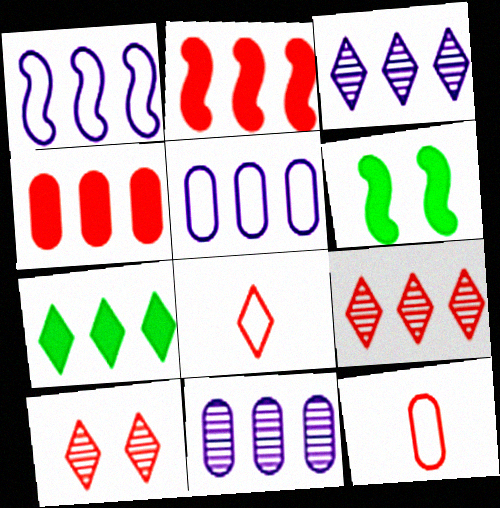[[2, 10, 12], 
[3, 6, 12], 
[6, 8, 11]]